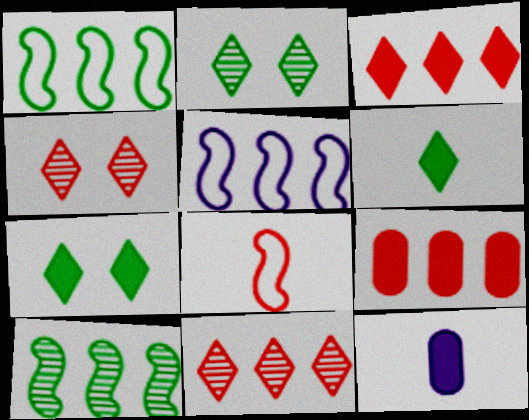[[1, 4, 12], 
[4, 8, 9]]